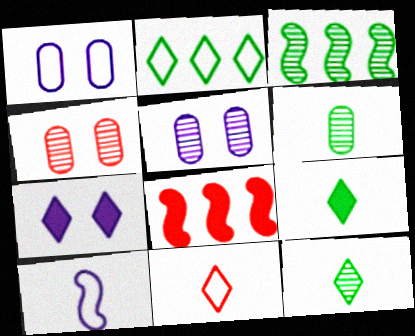[[1, 8, 12], 
[4, 8, 11]]